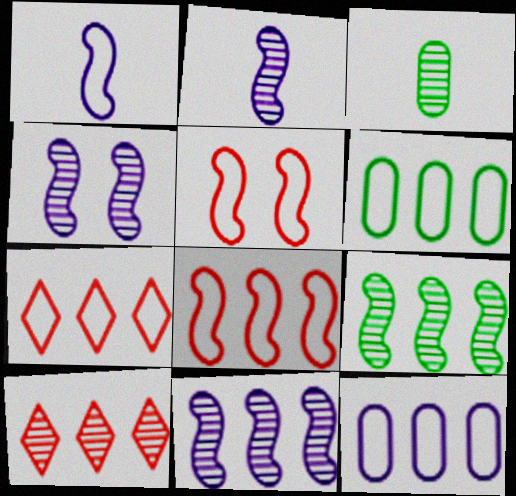[[2, 4, 11], 
[3, 4, 10]]